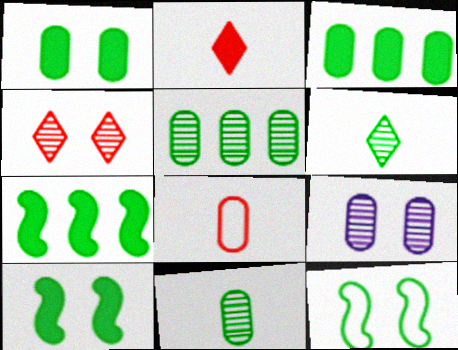[[3, 6, 12], 
[3, 8, 9]]